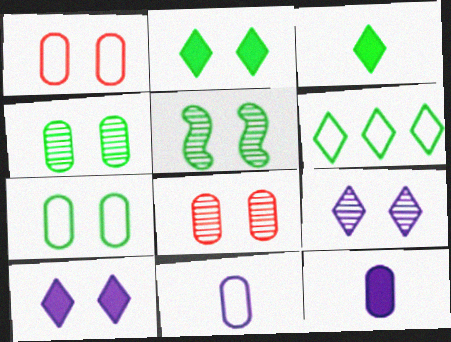[[1, 5, 10], 
[2, 5, 7], 
[5, 8, 9]]